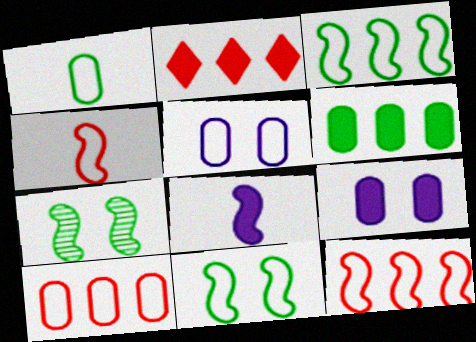[[1, 5, 10], 
[7, 8, 12]]